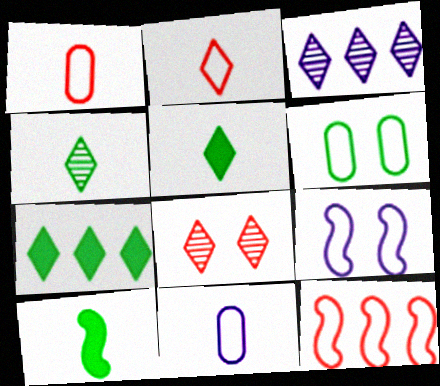[[3, 4, 8]]